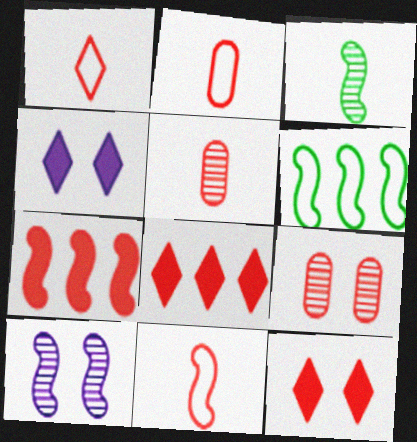[[1, 2, 11], 
[1, 7, 9], 
[4, 5, 6], 
[8, 9, 11]]